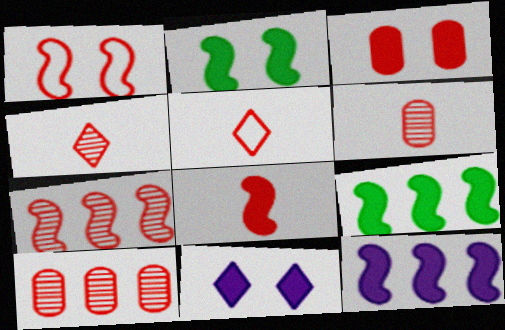[[1, 7, 8], 
[2, 3, 11], 
[2, 8, 12], 
[3, 5, 7], 
[5, 6, 8]]